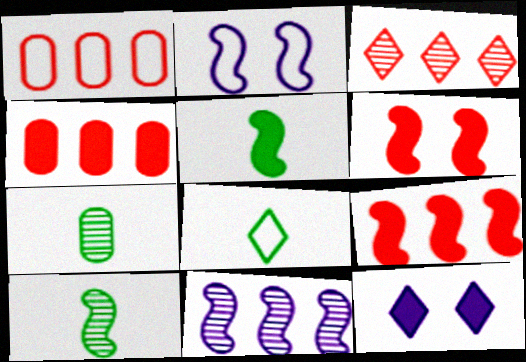[[1, 2, 8], 
[1, 3, 9], 
[1, 10, 12], 
[2, 9, 10], 
[3, 8, 12], 
[4, 5, 12], 
[5, 7, 8]]